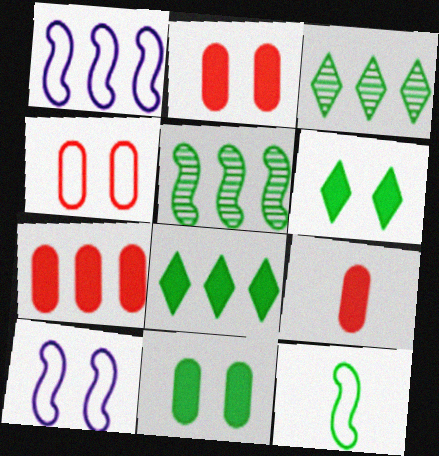[[1, 3, 7], 
[2, 7, 9], 
[3, 9, 10], 
[3, 11, 12]]